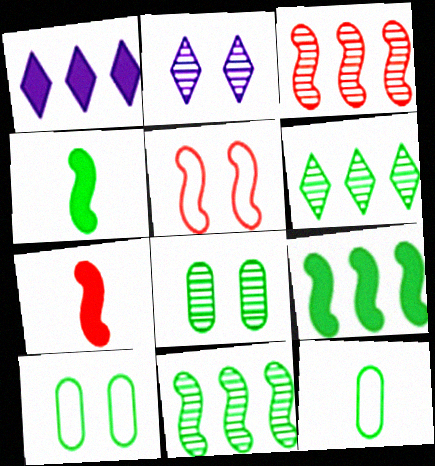[[3, 5, 7], 
[4, 6, 10]]